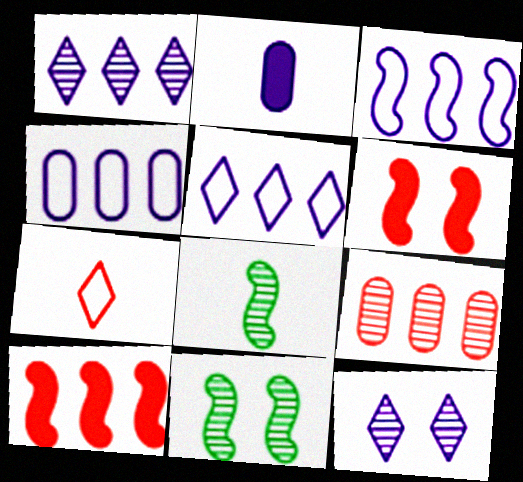[[2, 3, 12], 
[2, 7, 8], 
[3, 4, 5], 
[3, 6, 8], 
[6, 7, 9], 
[8, 9, 12]]